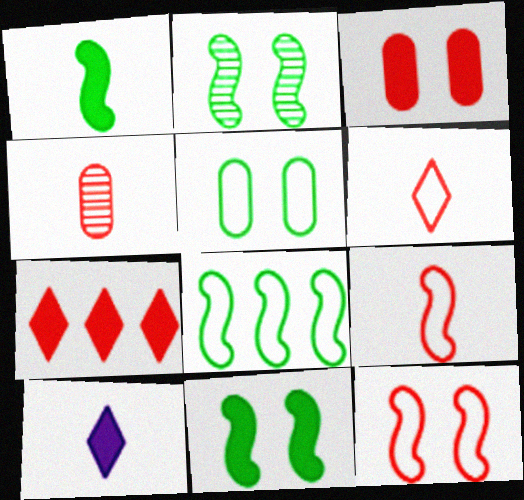[[1, 2, 8], 
[4, 7, 12]]